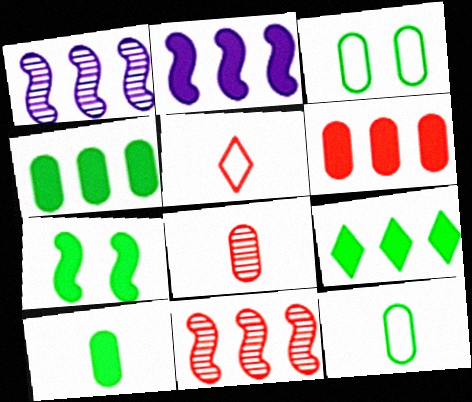[[2, 6, 9], 
[7, 9, 10]]